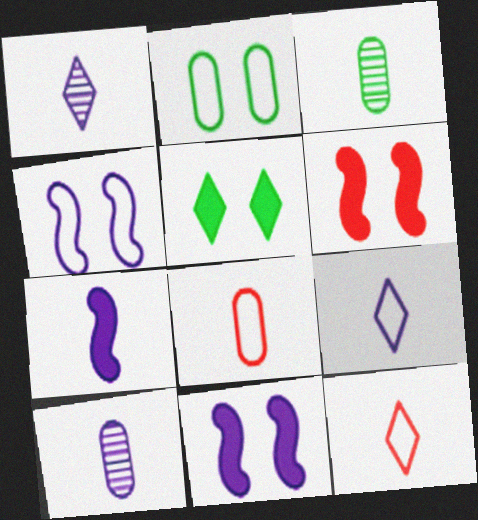[[3, 7, 12], 
[7, 9, 10]]